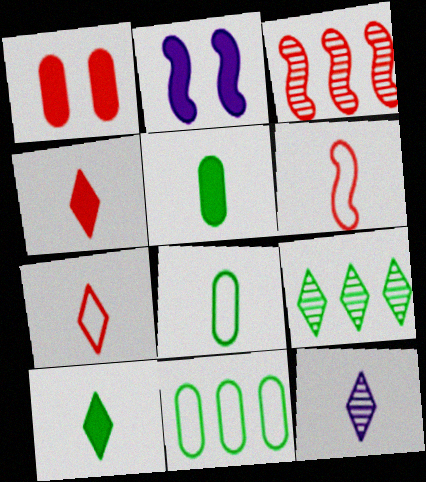[[1, 3, 7], 
[5, 6, 12], 
[7, 10, 12]]